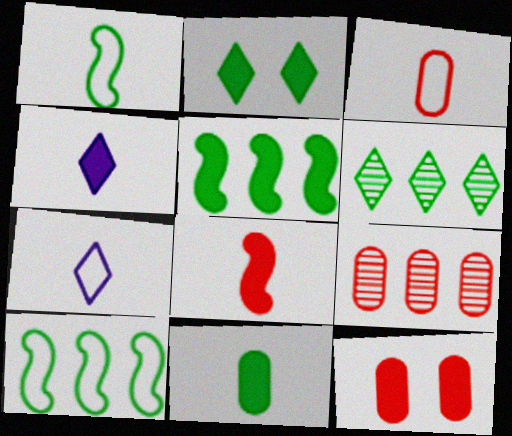[[1, 3, 7], 
[2, 5, 11], 
[3, 9, 12], 
[4, 5, 12], 
[4, 8, 11]]